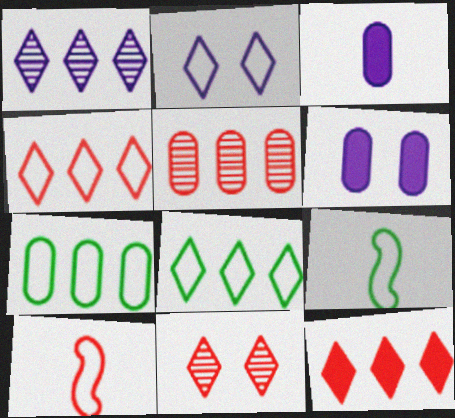[[1, 8, 12], 
[2, 7, 10]]